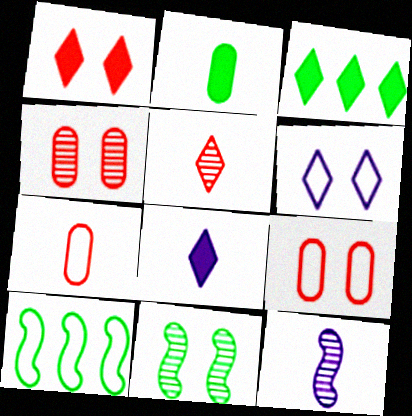[[1, 3, 8], 
[3, 5, 6], 
[3, 9, 12], 
[4, 8, 10], 
[6, 7, 10]]